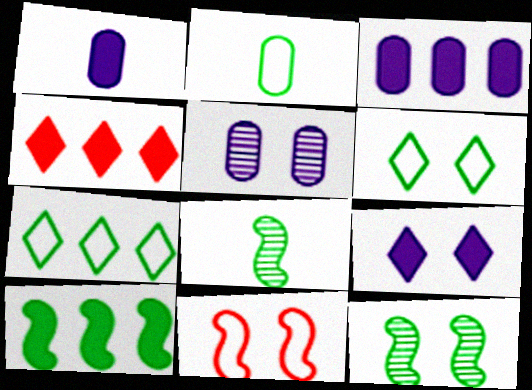[[3, 4, 10]]